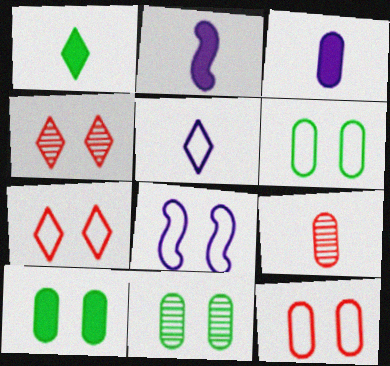[[4, 8, 10], 
[6, 7, 8], 
[6, 10, 11]]